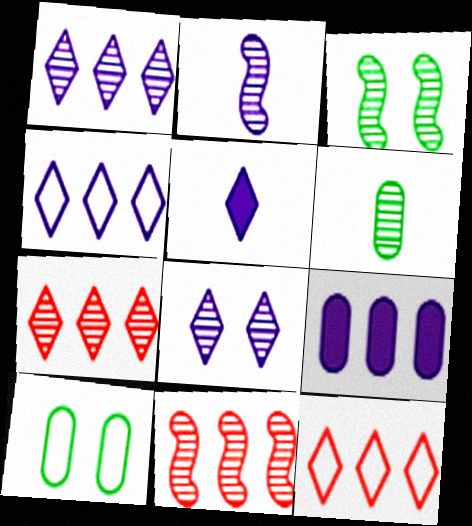[[2, 3, 11], 
[4, 5, 8], 
[5, 10, 11], 
[6, 8, 11]]